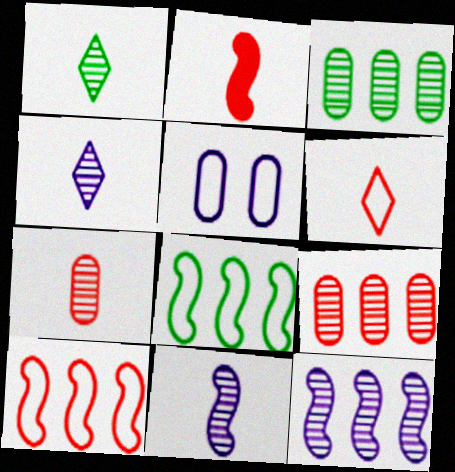[[1, 7, 11], 
[2, 6, 7], 
[5, 6, 8]]